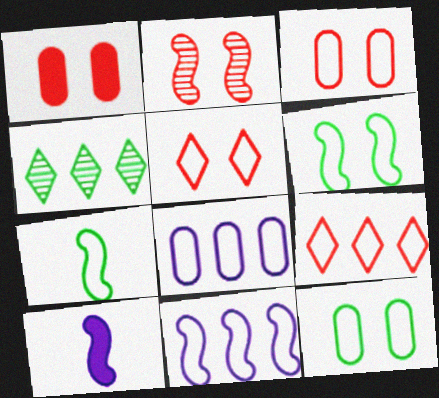[[1, 2, 5], 
[3, 4, 10], 
[5, 7, 8]]